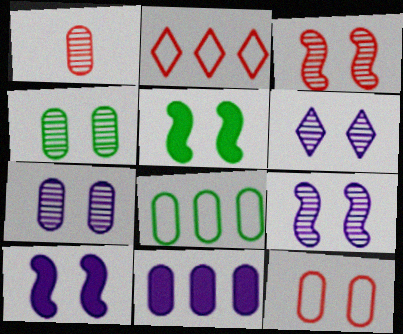[[3, 4, 6], 
[5, 6, 12], 
[6, 7, 9]]